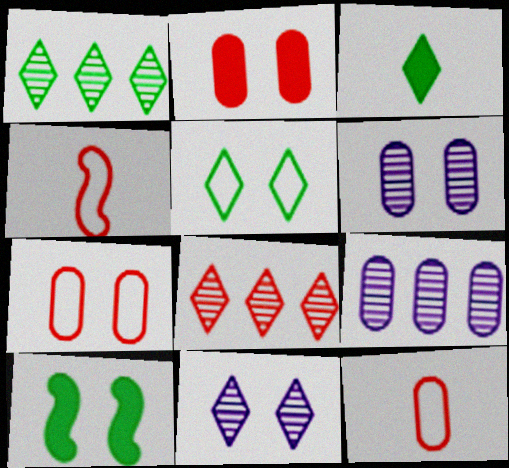[[1, 3, 5], 
[2, 4, 8], 
[7, 10, 11]]